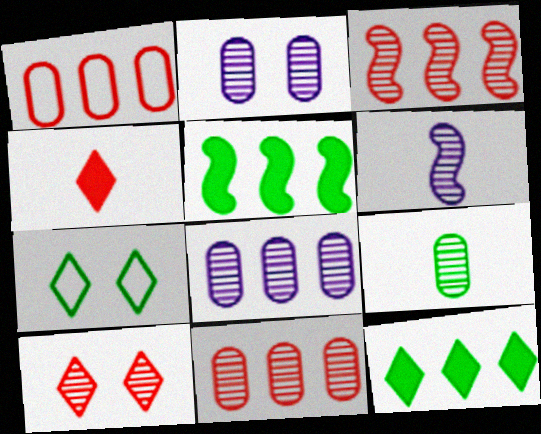[[2, 9, 11], 
[5, 7, 9]]